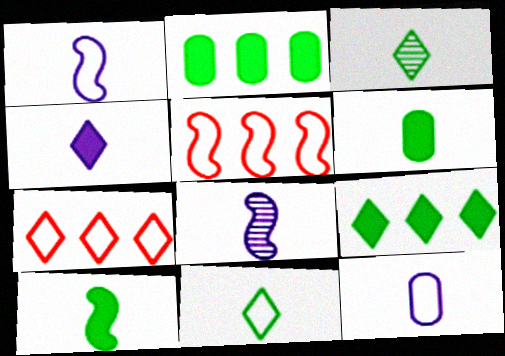[[4, 8, 12]]